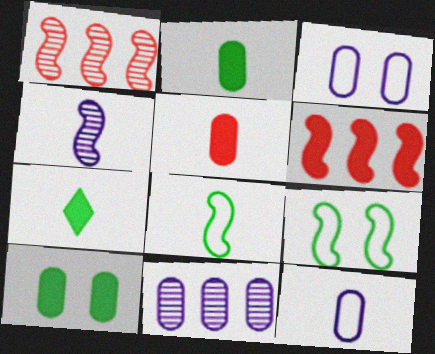[[1, 3, 7], 
[4, 6, 9]]